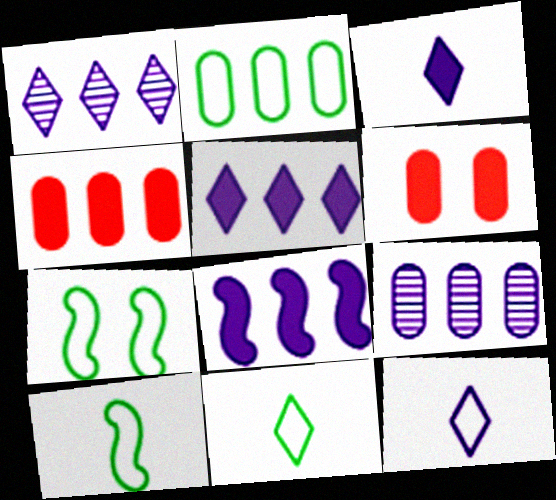[[1, 6, 10], 
[2, 4, 9], 
[2, 7, 11]]